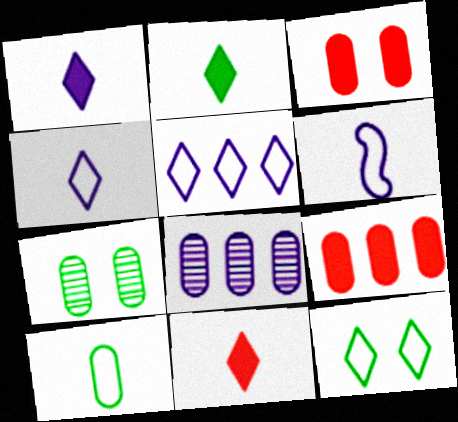[[1, 2, 11], 
[3, 8, 10]]